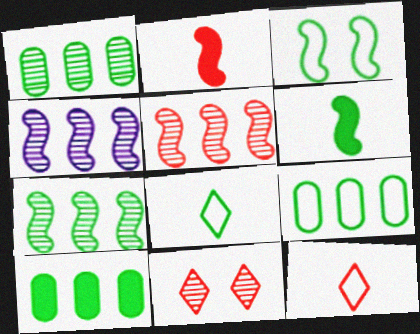[[1, 9, 10], 
[2, 3, 4], 
[3, 6, 7], 
[3, 8, 9], 
[4, 5, 7]]